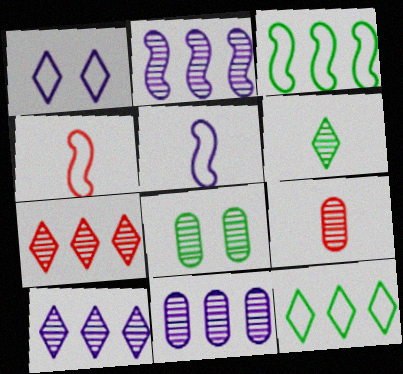[[2, 10, 11], 
[8, 9, 11]]